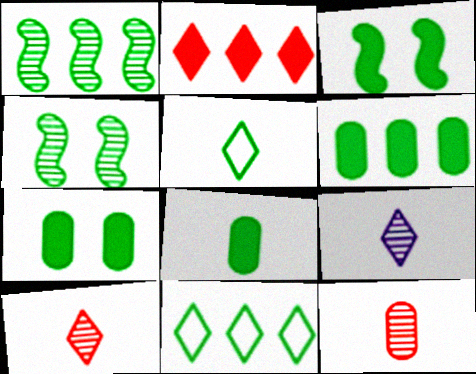[[1, 5, 7], 
[1, 6, 11], 
[4, 5, 6], 
[4, 8, 11], 
[6, 7, 8]]